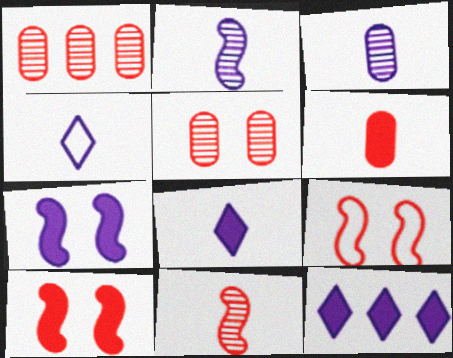[]